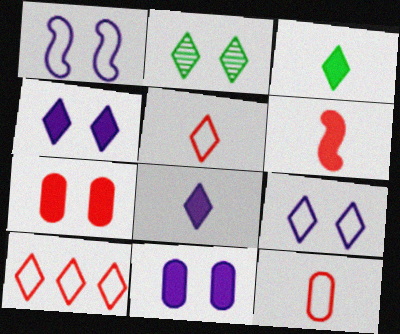[[1, 2, 7], 
[2, 8, 10]]